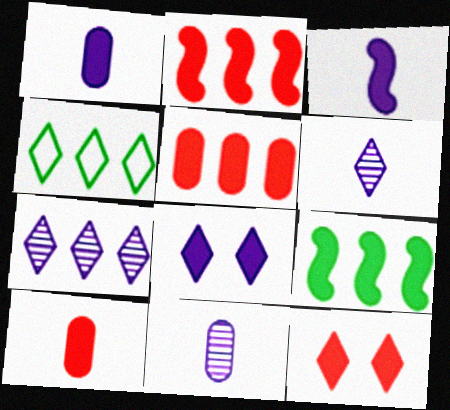[[1, 9, 12], 
[2, 10, 12], 
[4, 6, 12], 
[8, 9, 10]]